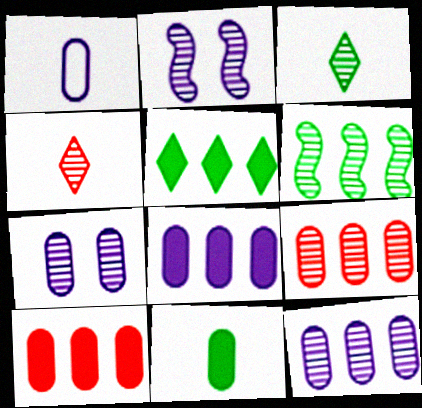[[1, 7, 8], 
[2, 3, 9], 
[4, 6, 7]]